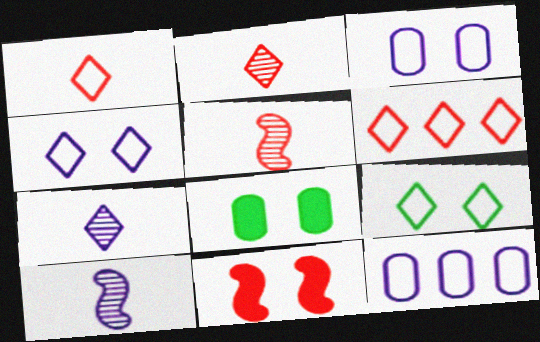[[6, 8, 10]]